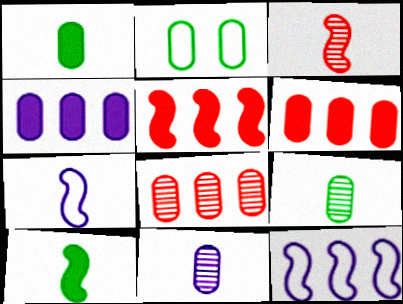[[2, 6, 11], 
[3, 7, 10]]